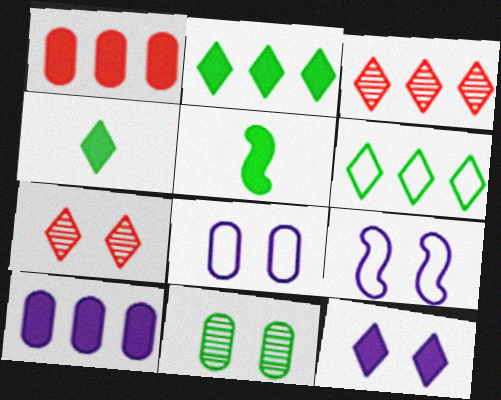[[1, 5, 12], 
[3, 5, 8], 
[5, 6, 11]]